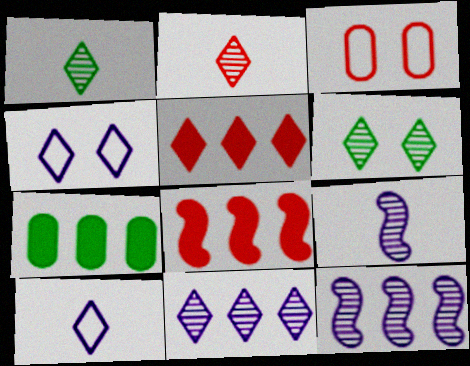[[1, 4, 5], 
[2, 3, 8], 
[2, 6, 11], 
[5, 6, 10]]